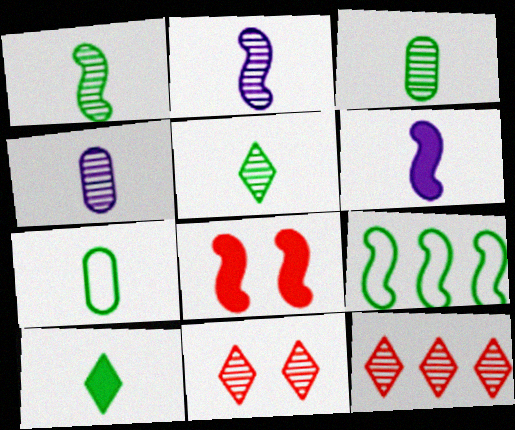[[1, 3, 5], 
[1, 7, 10], 
[2, 8, 9]]